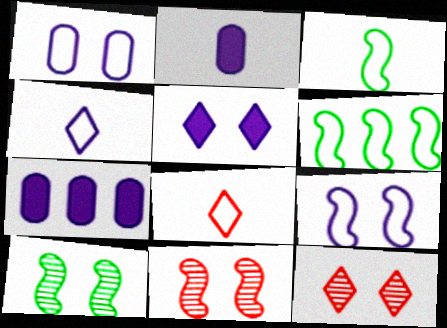[[1, 6, 8], 
[2, 6, 12], 
[3, 7, 12], 
[7, 8, 10]]